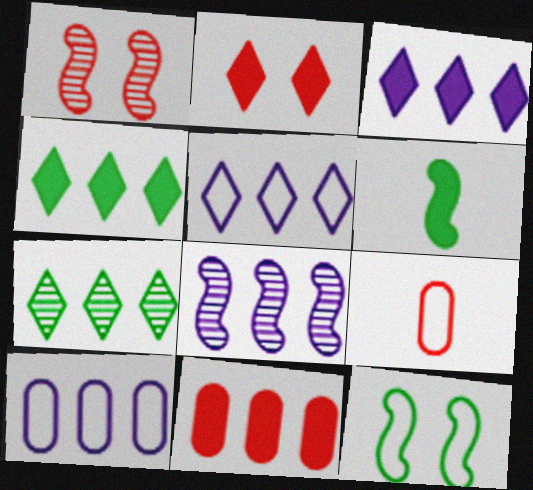[[3, 8, 10], 
[5, 9, 12]]